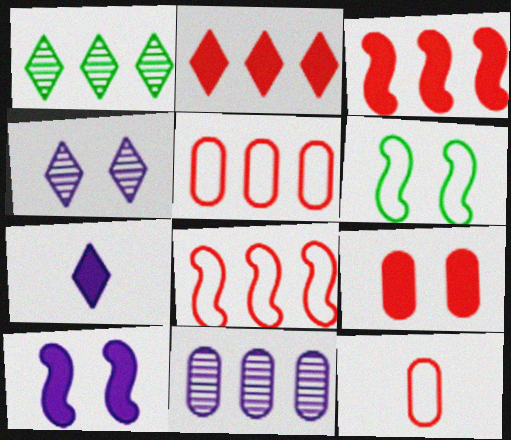[[1, 10, 12], 
[4, 6, 9]]